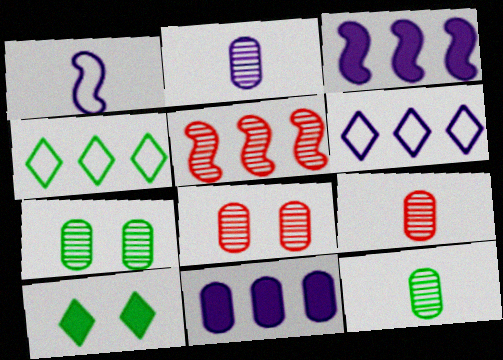[[2, 9, 12], 
[4, 5, 11]]